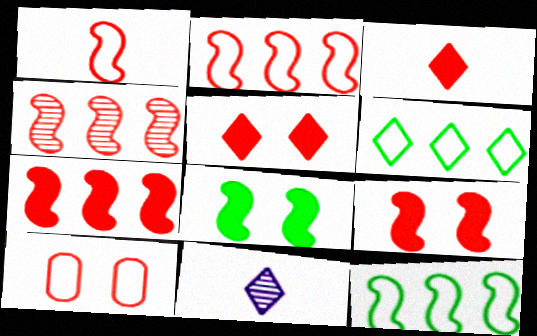[[1, 4, 9], 
[2, 4, 7], 
[3, 4, 10], 
[5, 6, 11]]